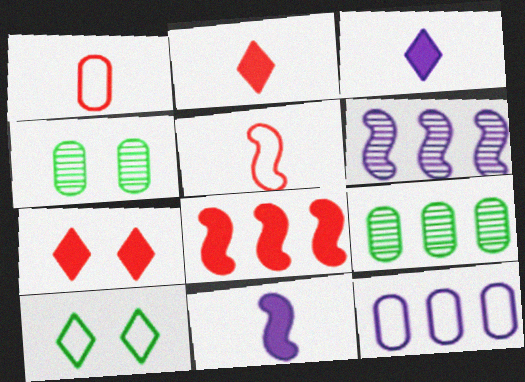[[5, 10, 12]]